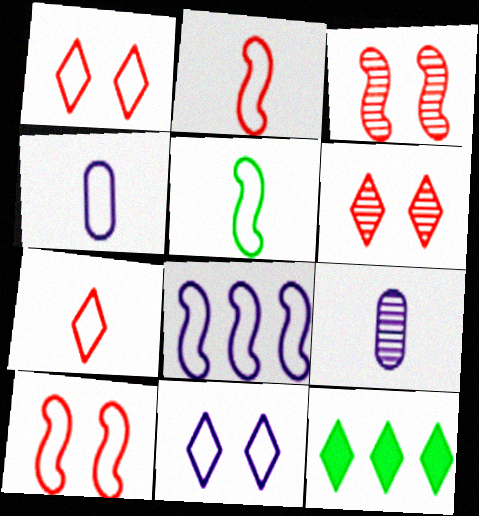[[3, 4, 12], 
[4, 5, 7], 
[4, 8, 11], 
[5, 8, 10], 
[9, 10, 12]]